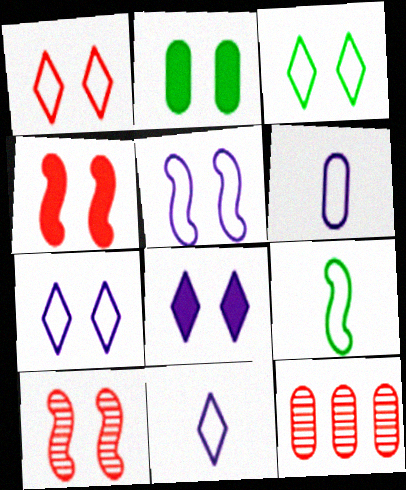[[1, 3, 7], 
[2, 4, 8], 
[2, 6, 12], 
[2, 7, 10], 
[8, 9, 12]]